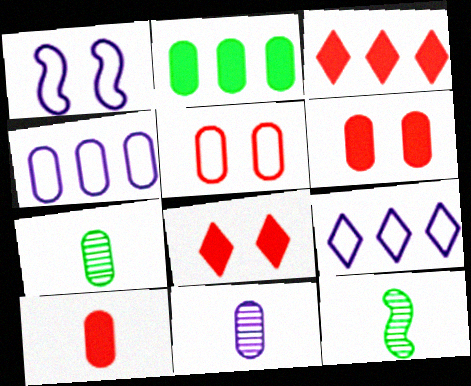[[1, 3, 7], 
[2, 5, 11], 
[4, 6, 7], 
[4, 8, 12], 
[6, 9, 12]]